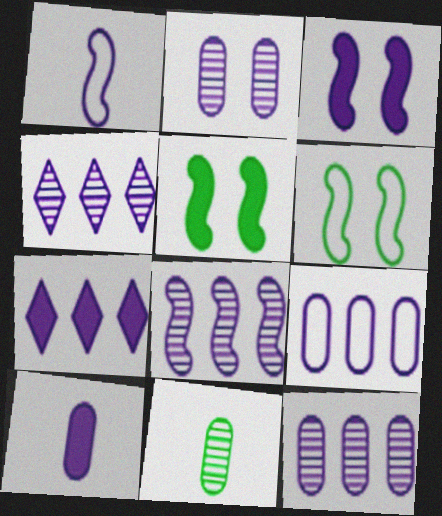[[1, 2, 7], 
[1, 3, 8], 
[2, 9, 10], 
[3, 7, 10], 
[4, 8, 12], 
[7, 8, 9]]